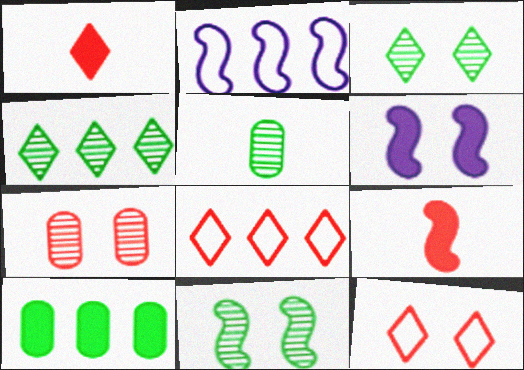[[1, 6, 10], 
[2, 9, 11], 
[4, 5, 11], 
[5, 6, 8], 
[7, 8, 9]]